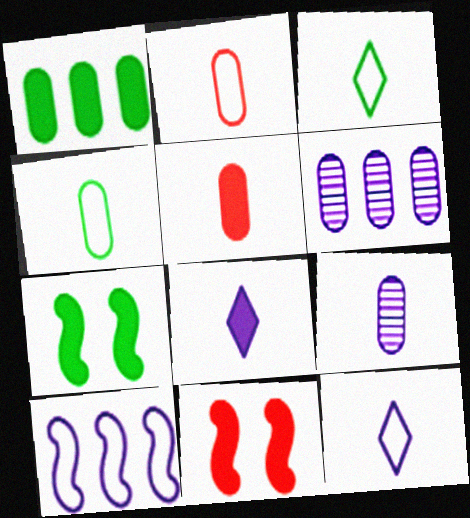[[1, 8, 11], 
[3, 6, 11], 
[4, 5, 9]]